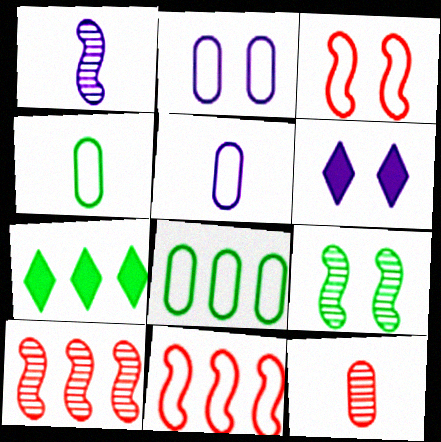[[1, 9, 10], 
[4, 6, 10], 
[4, 7, 9]]